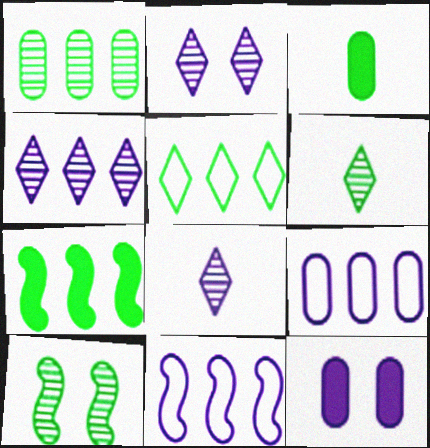[[1, 5, 7], 
[1, 6, 10], 
[2, 4, 8], 
[3, 5, 10], 
[8, 11, 12]]